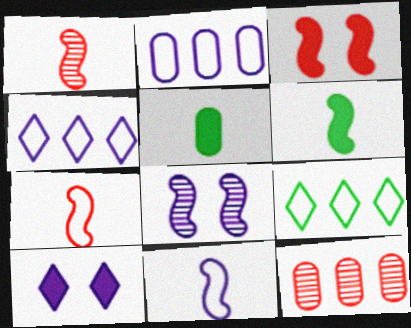[[1, 6, 11]]